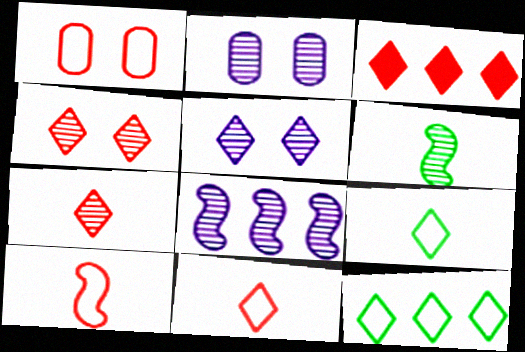[[3, 4, 11], 
[3, 5, 9]]